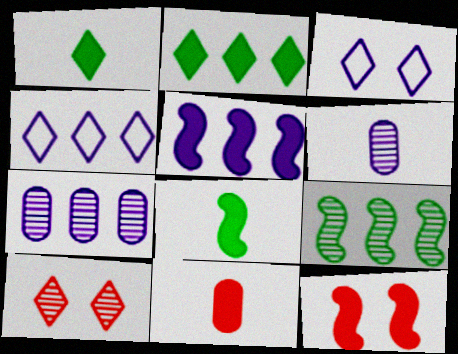[[1, 4, 10], 
[3, 5, 6], 
[3, 9, 11], 
[4, 5, 7], 
[5, 8, 12], 
[6, 9, 10]]